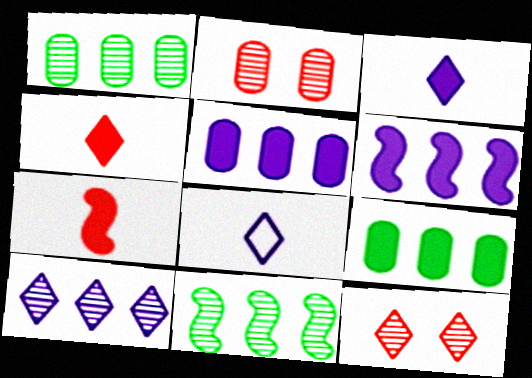[]